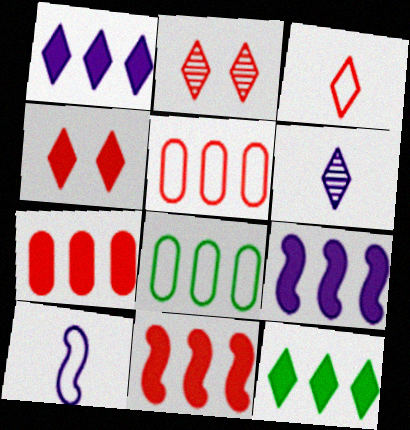[[7, 9, 12]]